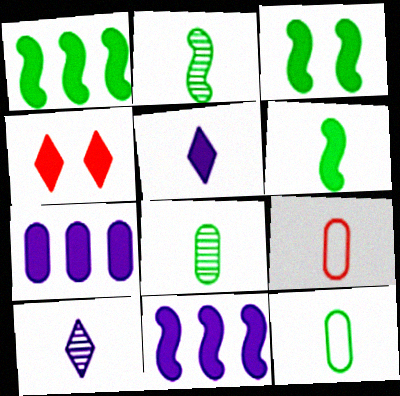[[1, 3, 6], 
[2, 5, 9], 
[4, 6, 7], 
[6, 9, 10]]